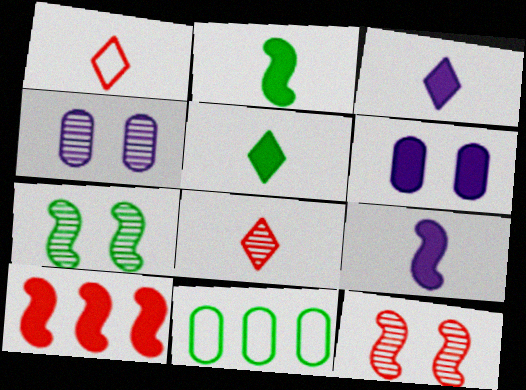[[3, 11, 12], 
[5, 6, 10], 
[5, 7, 11]]